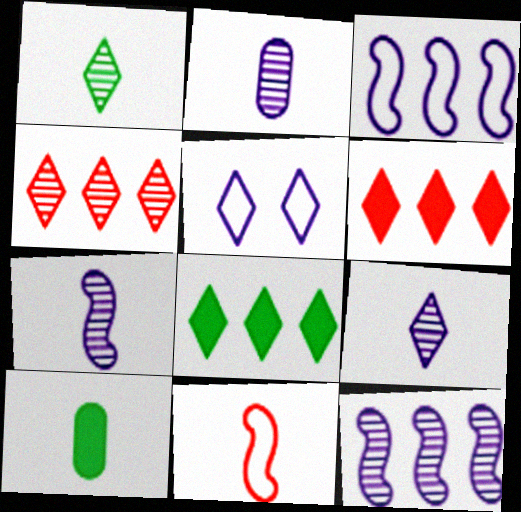[[1, 5, 6], 
[2, 7, 9], 
[9, 10, 11]]